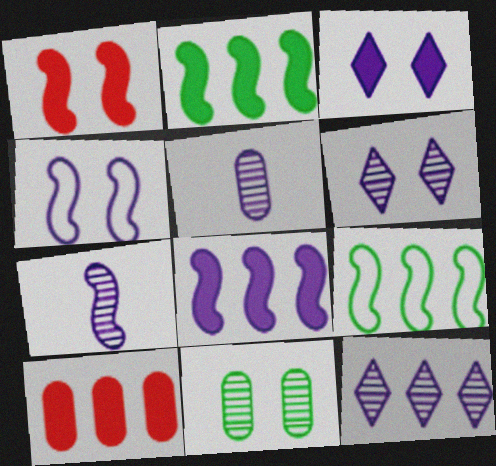[[1, 7, 9], 
[4, 7, 8], 
[9, 10, 12]]